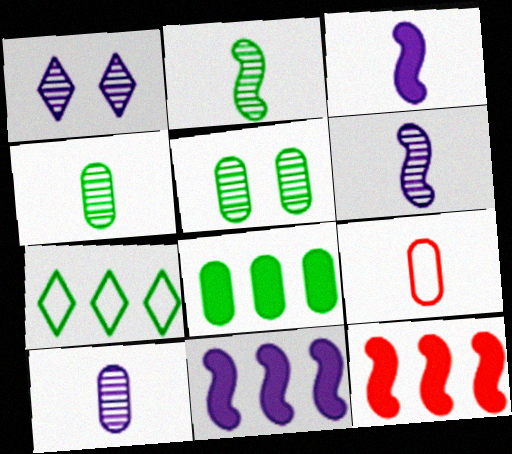[]